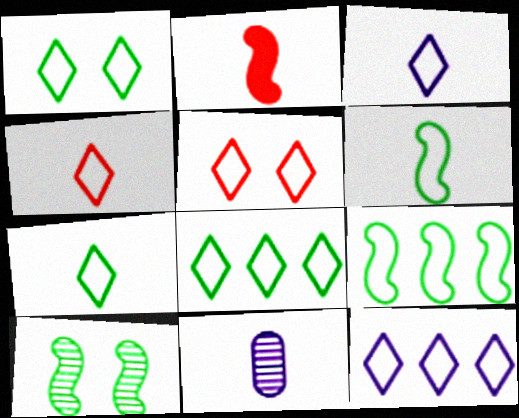[[1, 4, 12], 
[1, 7, 8], 
[2, 7, 11], 
[3, 4, 7], 
[3, 5, 8], 
[5, 7, 12]]